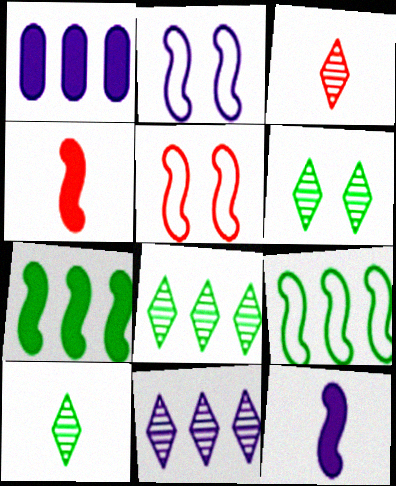[[1, 5, 10], 
[3, 6, 11], 
[6, 8, 10]]